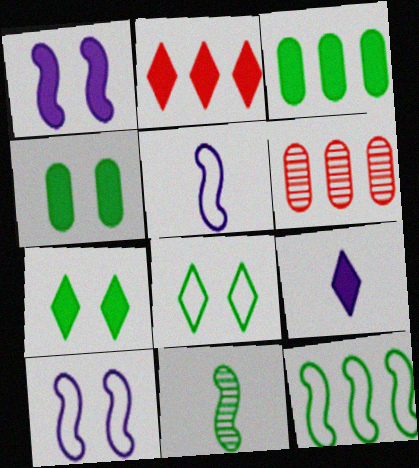[[2, 7, 9], 
[3, 8, 11], 
[5, 6, 7]]